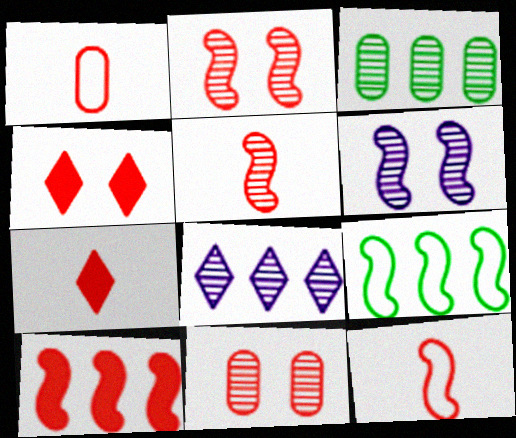[[1, 5, 7], 
[2, 10, 12]]